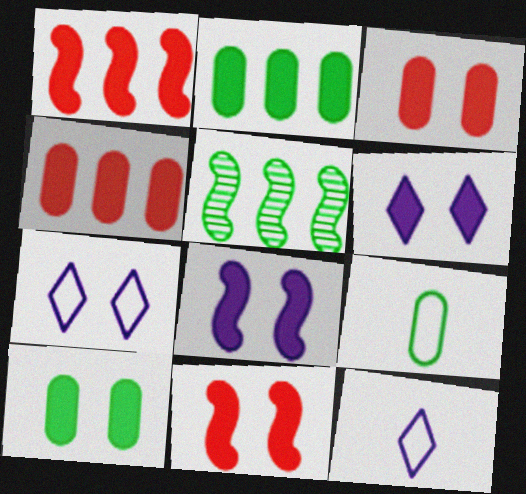[[3, 5, 12], 
[6, 10, 11]]